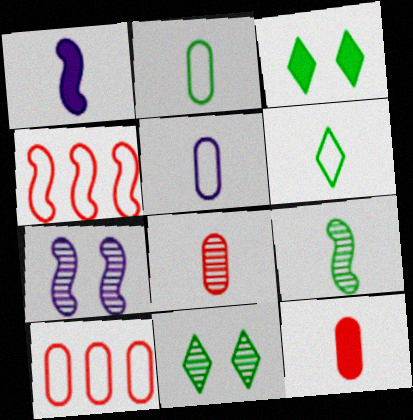[[1, 6, 8], 
[1, 10, 11]]